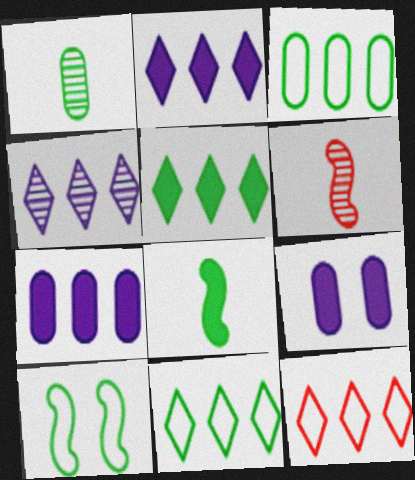[[1, 5, 10], 
[4, 5, 12], 
[6, 9, 11]]